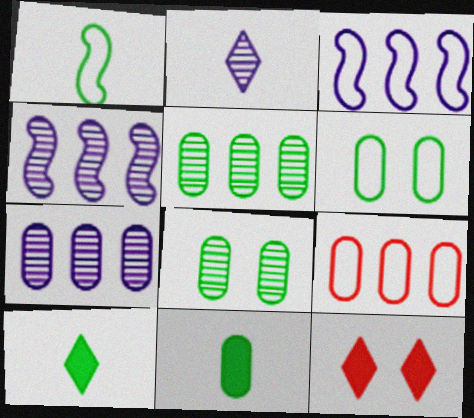[[1, 7, 12], 
[5, 6, 11]]